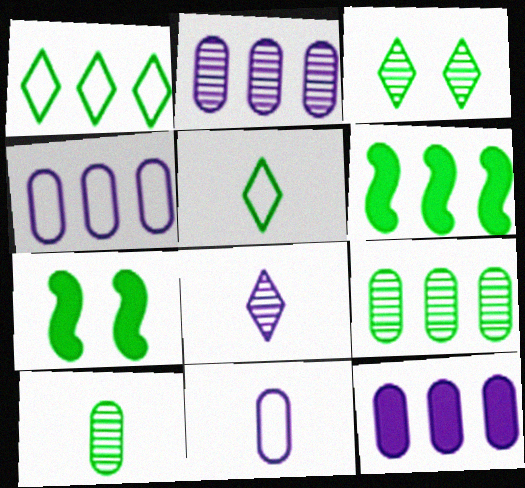[[1, 6, 9], 
[1, 7, 10], 
[2, 4, 12], 
[5, 7, 9]]